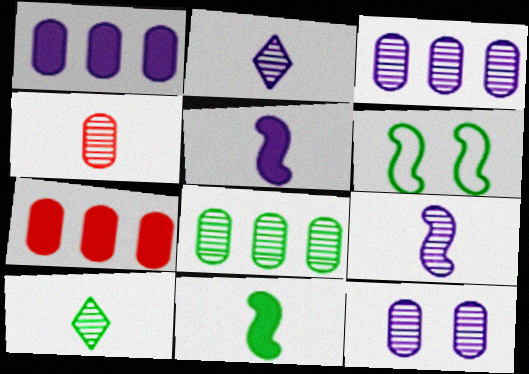[[2, 6, 7], 
[4, 8, 12], 
[4, 9, 10]]